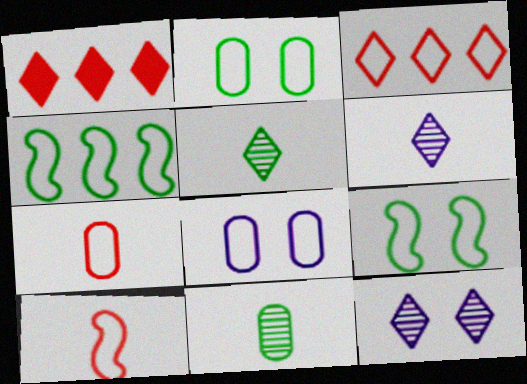[]